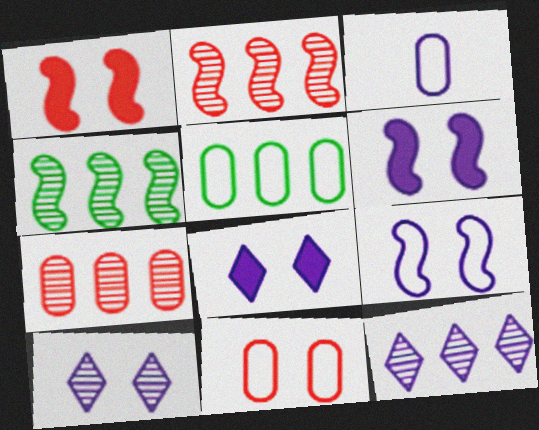[[3, 5, 11], 
[3, 6, 12], 
[4, 7, 12]]